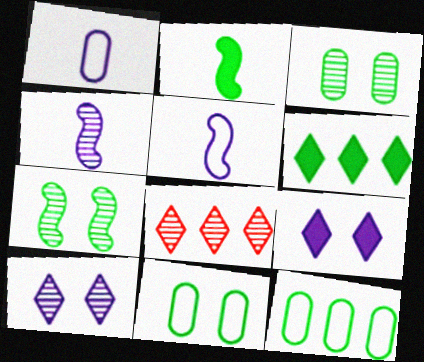[[3, 4, 8]]